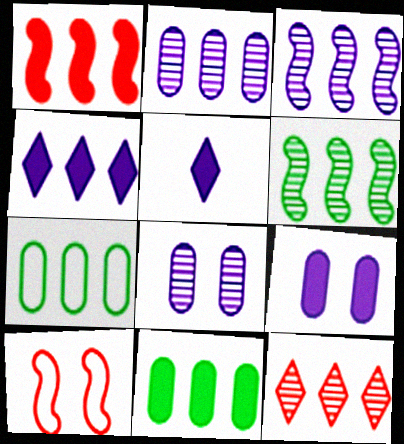[[1, 4, 11], 
[2, 6, 12]]